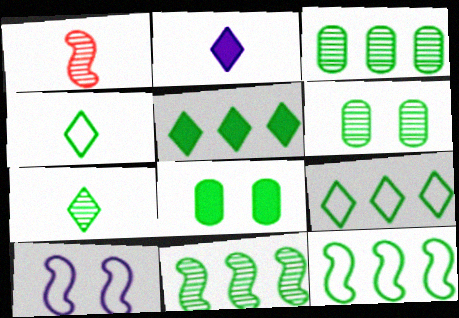[[3, 5, 12], 
[4, 8, 11], 
[6, 7, 11], 
[7, 8, 12]]